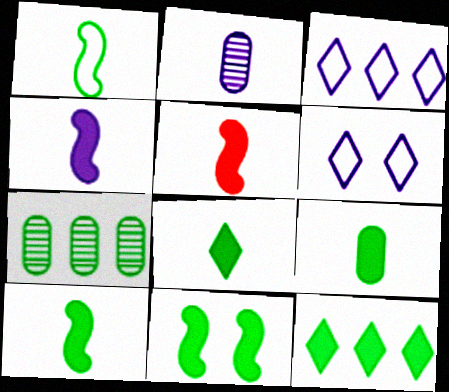[[4, 5, 10], 
[5, 6, 7], 
[8, 9, 10], 
[9, 11, 12]]